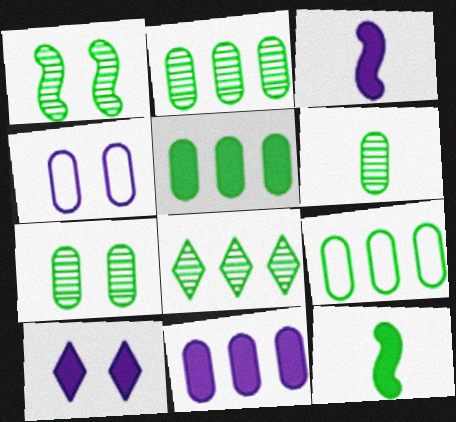[[1, 6, 8], 
[2, 5, 9], 
[2, 6, 7], 
[3, 10, 11]]